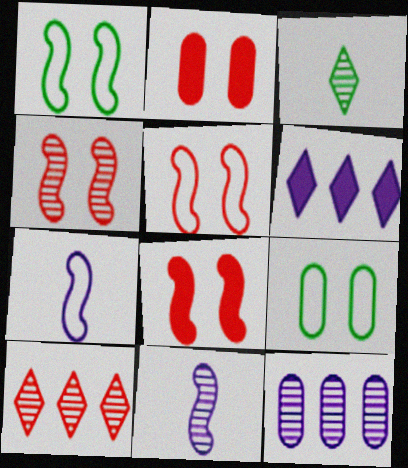[[3, 4, 12], 
[4, 5, 8]]